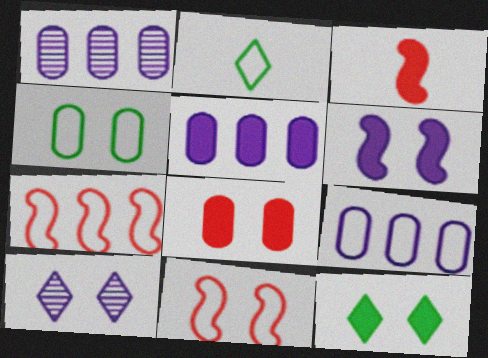[[1, 5, 9], 
[2, 9, 11], 
[3, 5, 12], 
[6, 8, 12]]